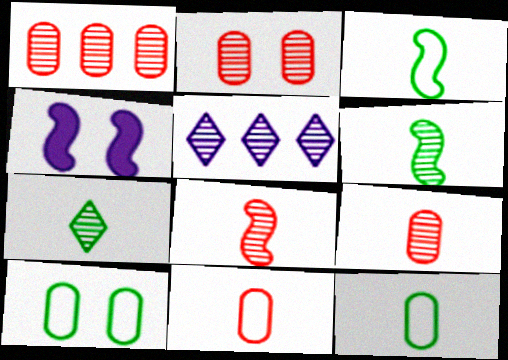[[1, 2, 9], 
[2, 5, 6]]